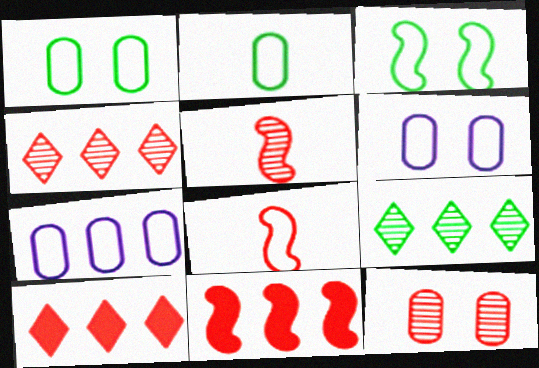[[4, 5, 12], 
[7, 9, 11], 
[8, 10, 12]]